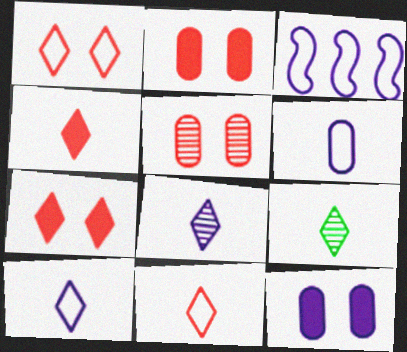[[2, 3, 9], 
[3, 8, 12], 
[4, 9, 10]]